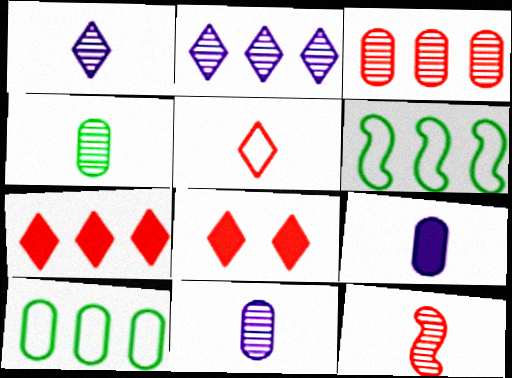[[1, 4, 12], 
[6, 8, 11]]